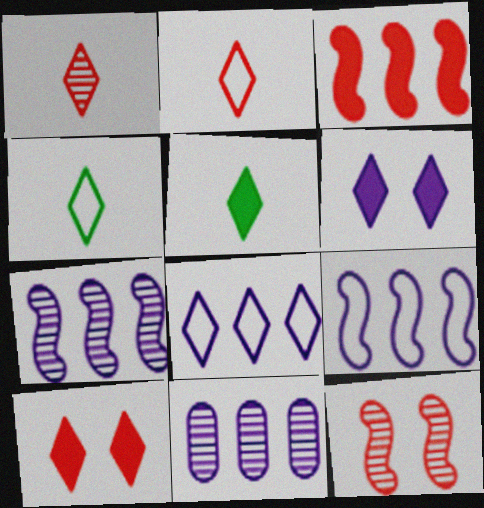[]